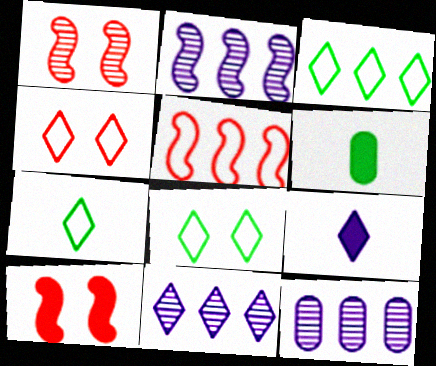[[2, 4, 6], 
[2, 11, 12], 
[3, 7, 8], 
[7, 10, 12]]